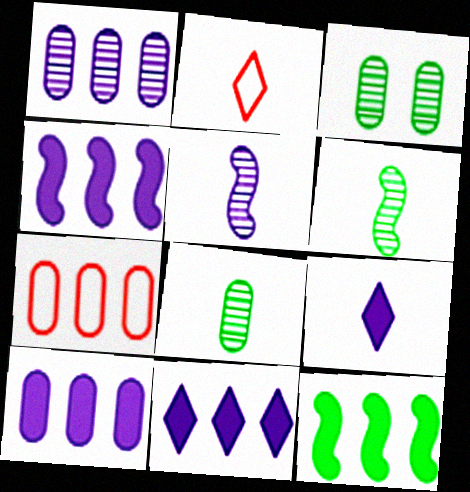[[2, 3, 4], 
[4, 10, 11]]